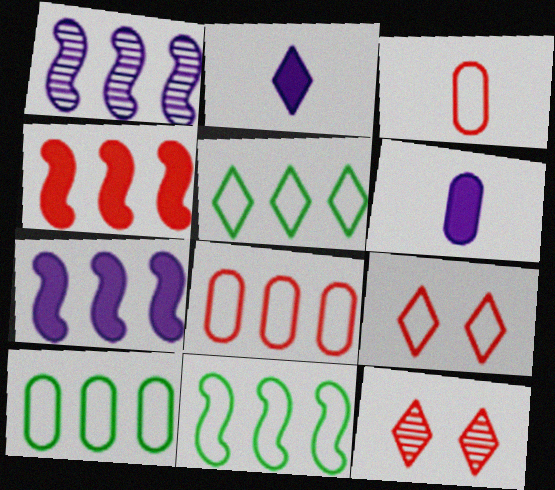[[1, 4, 11], 
[2, 5, 12], 
[3, 4, 12], 
[5, 10, 11], 
[6, 11, 12]]